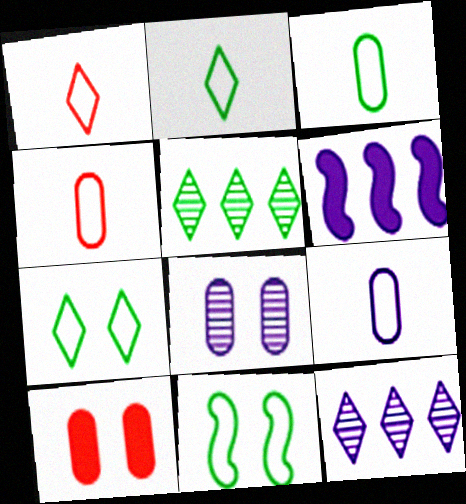[[3, 4, 9]]